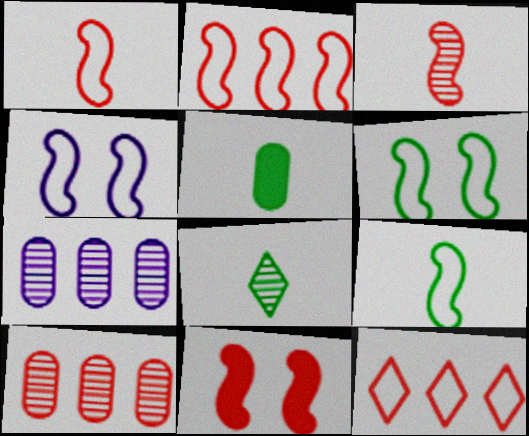[[2, 3, 11], 
[2, 4, 9], 
[5, 8, 9]]